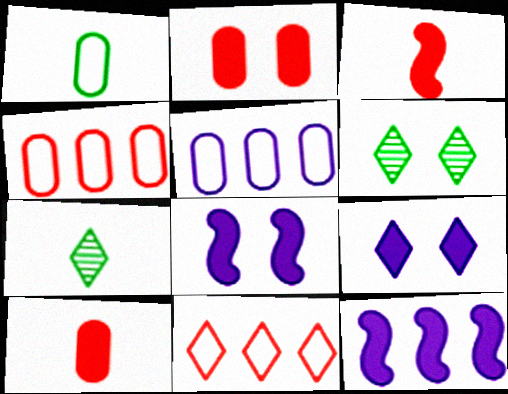[[3, 5, 6], 
[4, 7, 8], 
[7, 9, 11]]